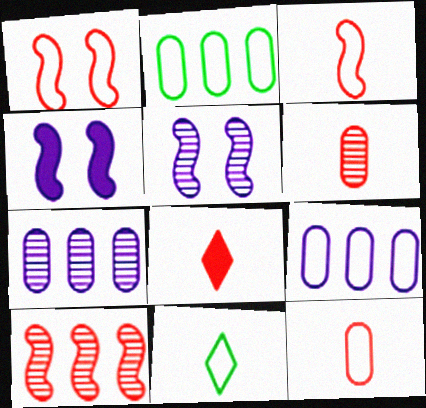[[1, 9, 11], 
[2, 5, 8], 
[3, 6, 8]]